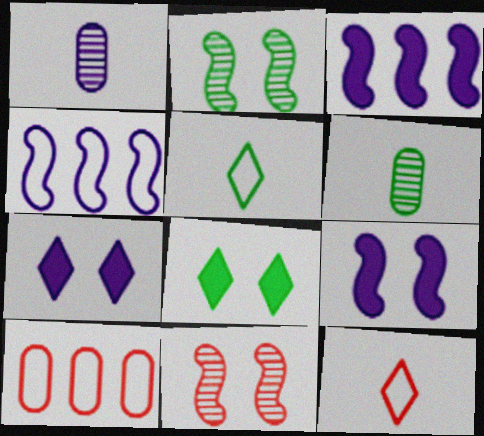[[1, 4, 7]]